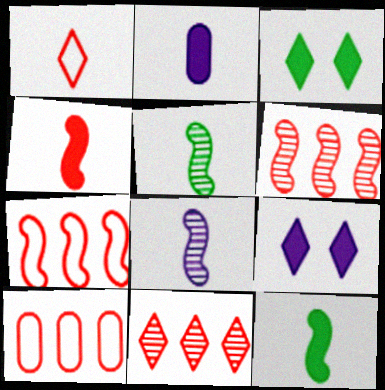[[1, 2, 5], 
[3, 8, 10], 
[5, 9, 10]]